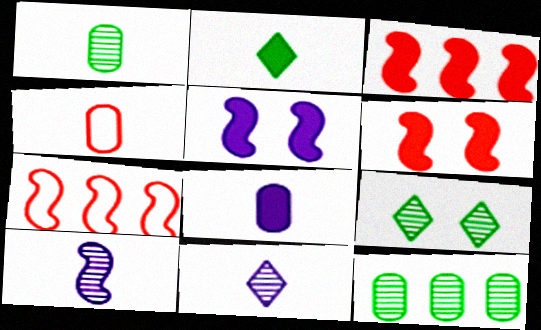[[1, 4, 8], 
[2, 4, 10], 
[7, 8, 9]]